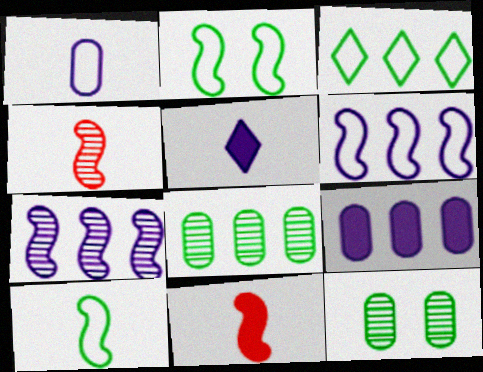[[2, 7, 11]]